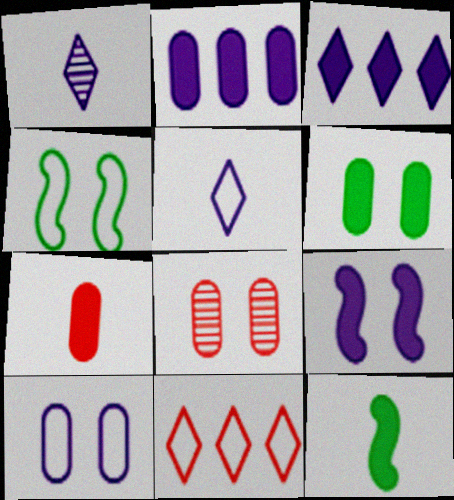[[2, 6, 7], 
[6, 8, 10]]